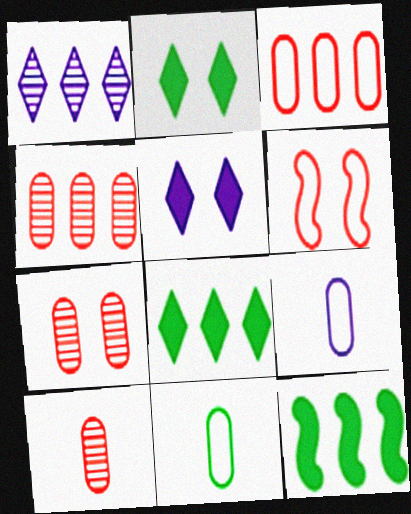[[1, 3, 12], 
[4, 7, 10]]